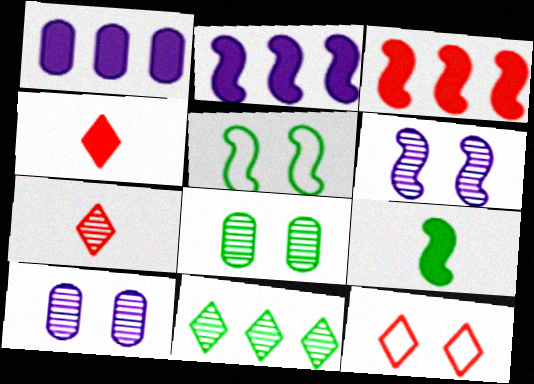[[1, 5, 7]]